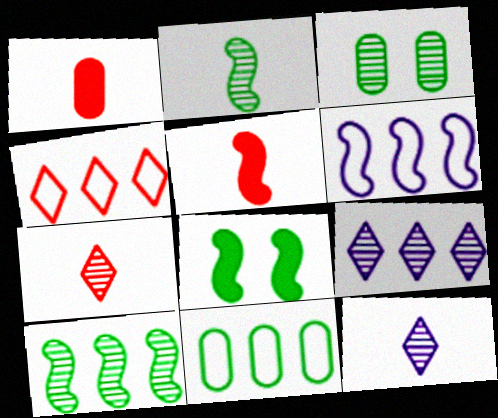[[4, 6, 11]]